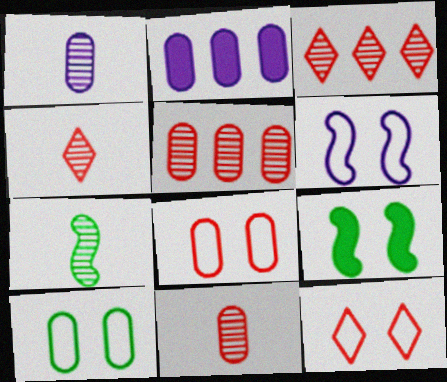[[1, 4, 7], 
[2, 7, 12], 
[2, 10, 11], 
[6, 10, 12]]